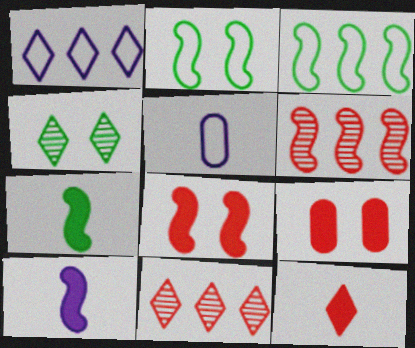[[1, 4, 12], 
[2, 6, 10]]